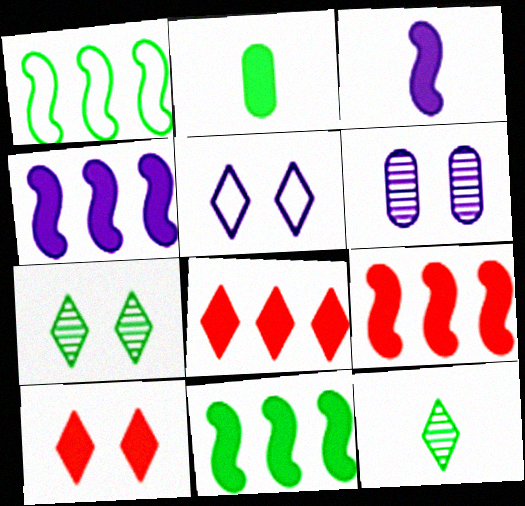[[1, 2, 7], 
[2, 4, 10], 
[4, 9, 11], 
[5, 7, 10], 
[5, 8, 12]]